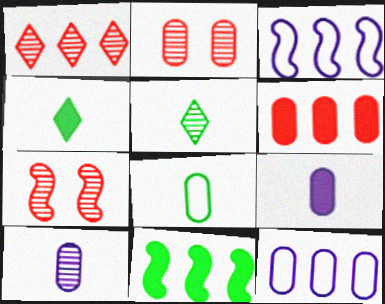[[1, 11, 12], 
[2, 3, 4], 
[4, 7, 12]]